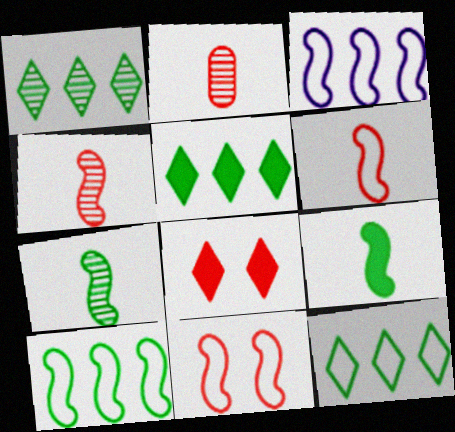[[1, 5, 12]]